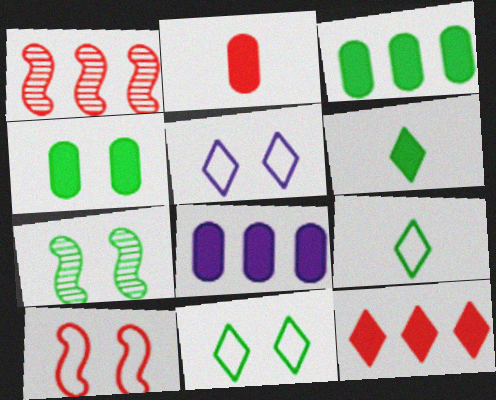[[2, 4, 8], 
[3, 7, 9], 
[4, 7, 11]]